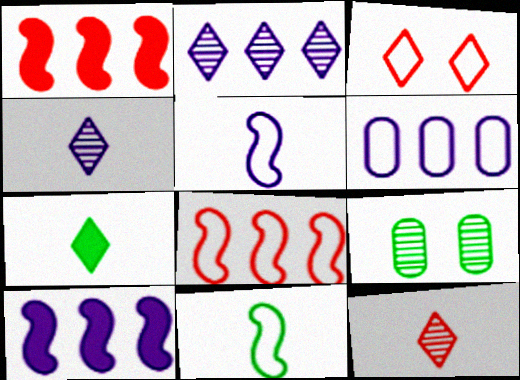[[2, 3, 7], 
[2, 6, 10], 
[3, 6, 11]]